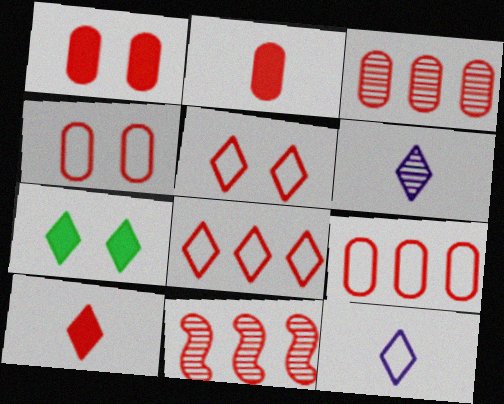[[2, 3, 4], 
[2, 5, 11], 
[4, 10, 11], 
[6, 7, 8]]